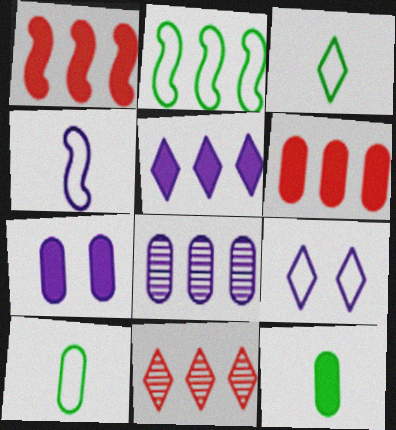[[6, 7, 12]]